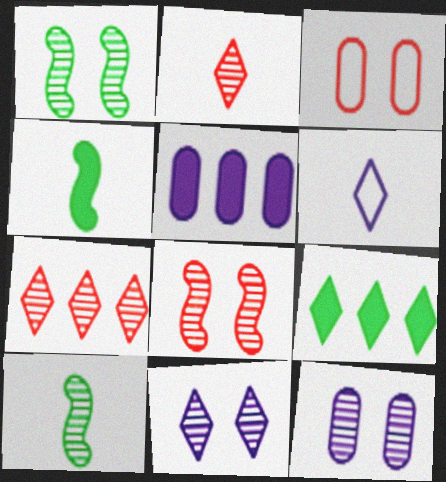[[7, 10, 12]]